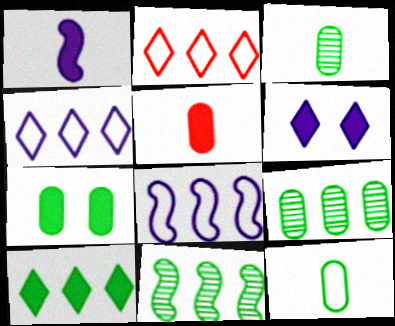[[7, 9, 12]]